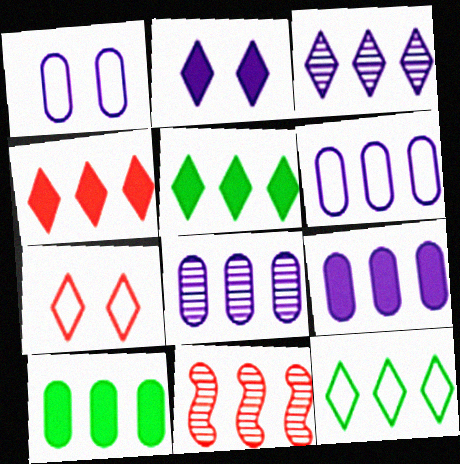[[3, 4, 12], 
[5, 6, 11], 
[6, 8, 9], 
[9, 11, 12]]